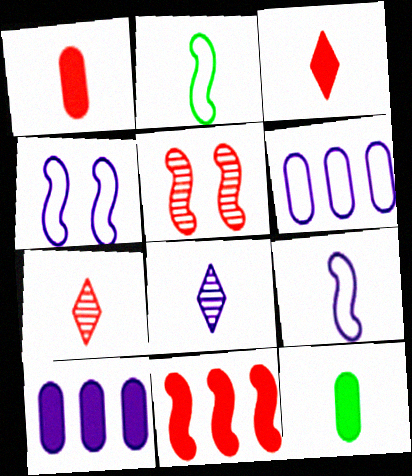[[1, 2, 8], 
[4, 8, 10], 
[7, 9, 12]]